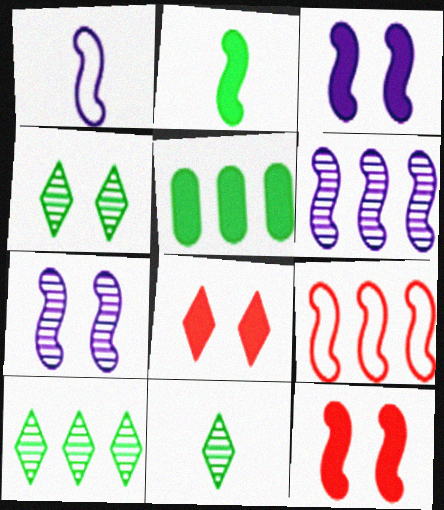[[1, 3, 6], 
[2, 7, 9], 
[4, 10, 11]]